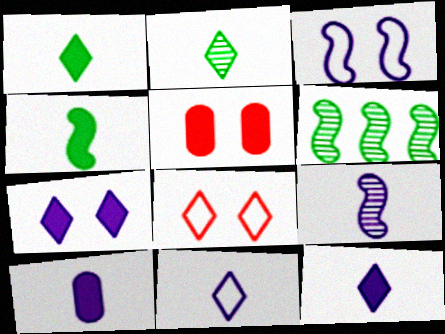[[5, 6, 11], 
[6, 8, 10], 
[9, 10, 11]]